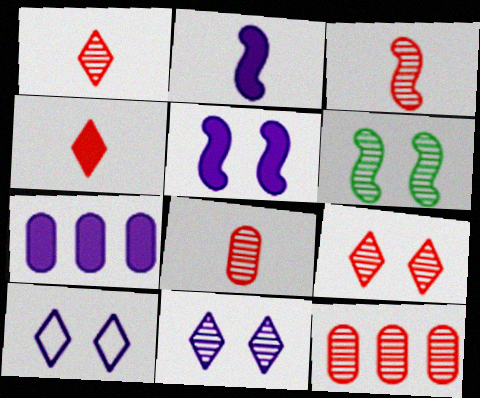[[1, 3, 8], 
[3, 9, 12]]